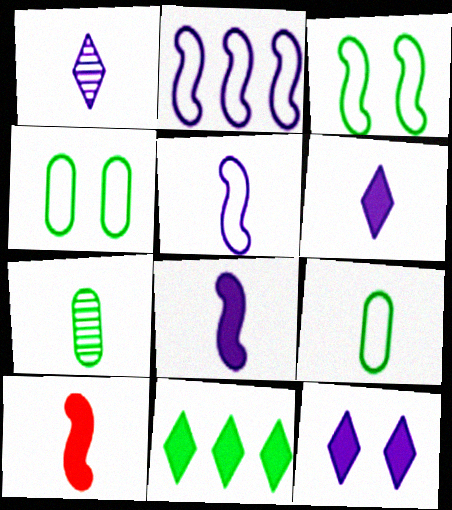[[1, 9, 10], 
[3, 7, 11]]